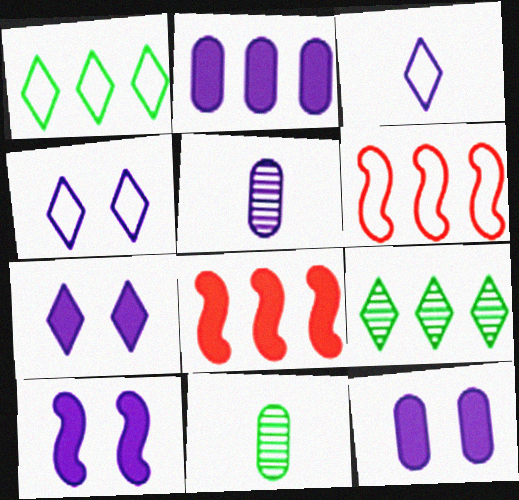[[2, 6, 9], 
[4, 8, 11], 
[6, 7, 11], 
[7, 10, 12]]